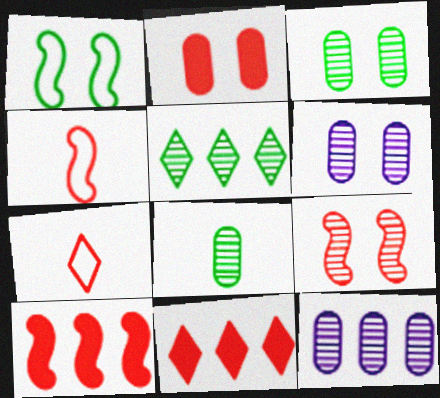[[4, 9, 10]]